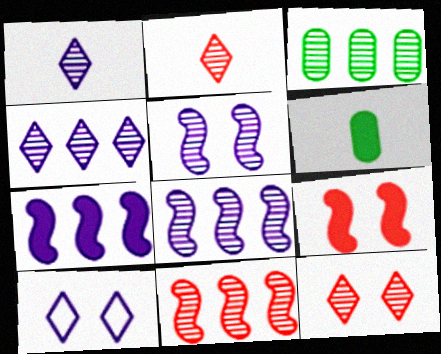[[2, 3, 5], 
[3, 4, 11], 
[6, 10, 11]]